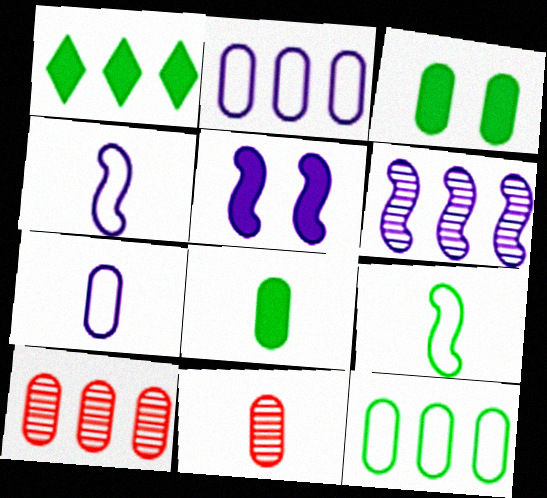[[2, 3, 11], 
[3, 7, 10], 
[4, 5, 6], 
[7, 8, 11]]